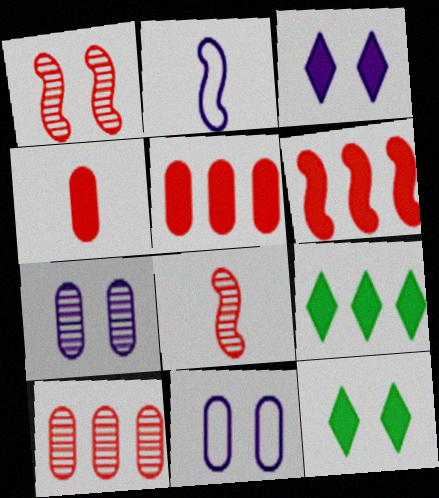[[1, 11, 12], 
[2, 10, 12], 
[8, 9, 11]]